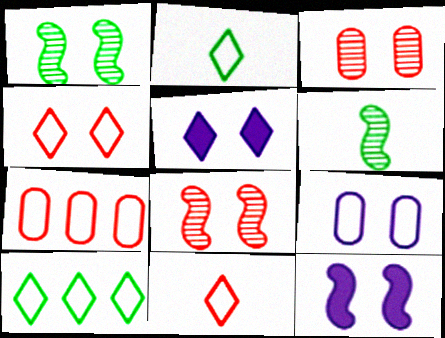[[5, 6, 7]]